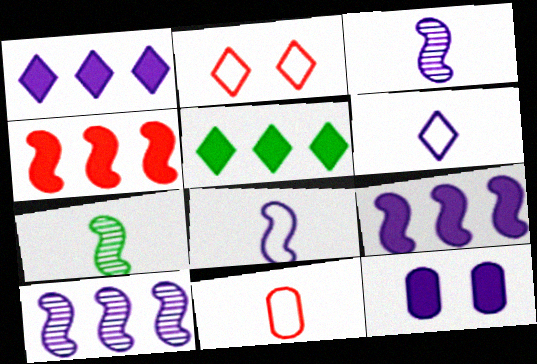[[6, 10, 12]]